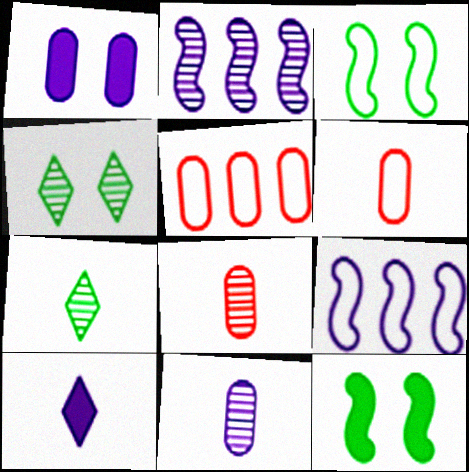[[2, 4, 8]]